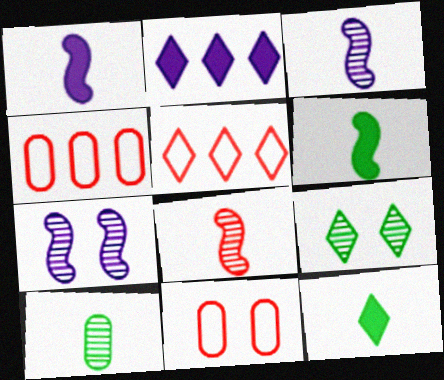[[1, 4, 9], 
[4, 7, 12]]